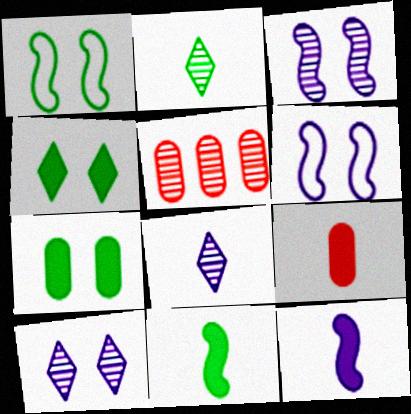[[2, 3, 5]]